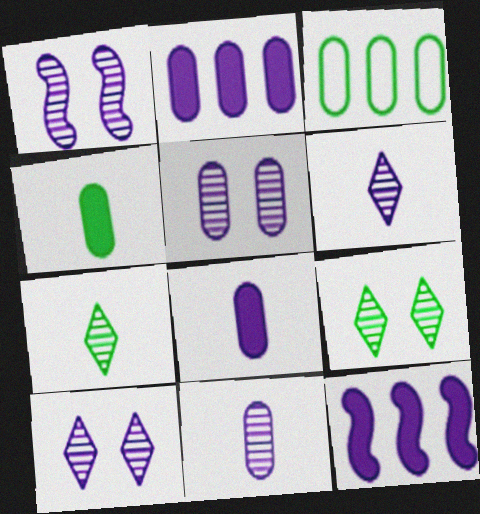[[1, 5, 10]]